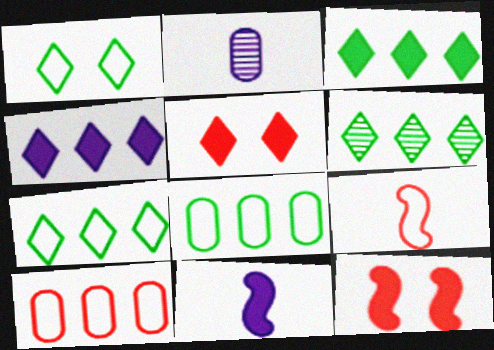[[2, 7, 12], 
[3, 6, 7]]